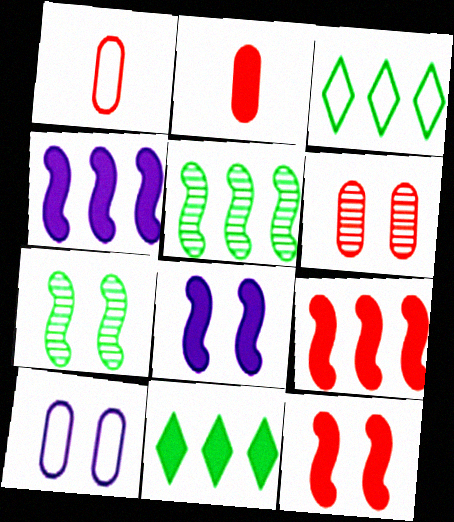[[2, 8, 11]]